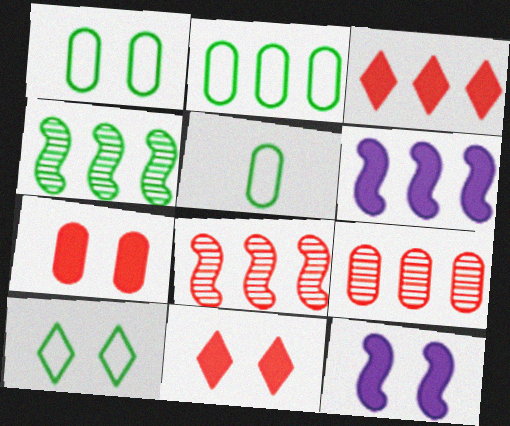[[1, 2, 5]]